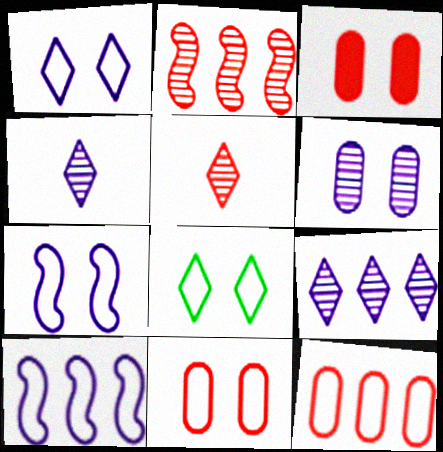[[7, 8, 11]]